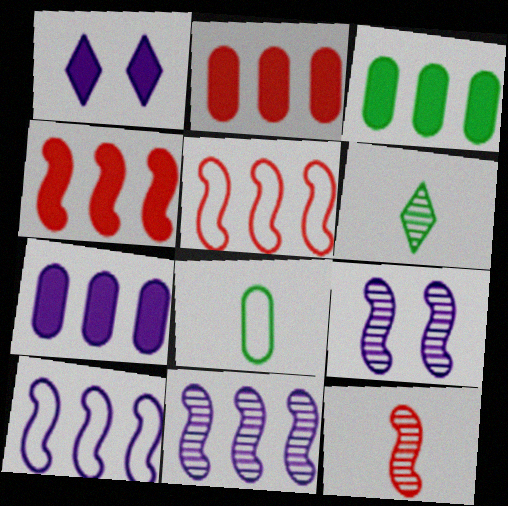[[2, 3, 7]]